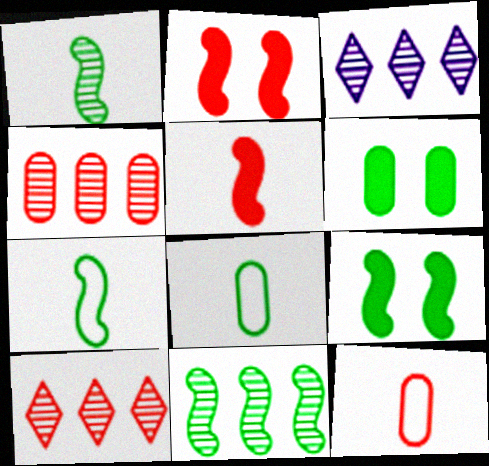[[2, 3, 8], 
[2, 10, 12], 
[3, 4, 11], 
[3, 9, 12], 
[7, 9, 11]]